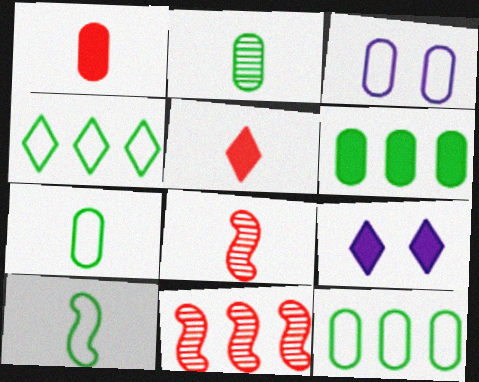[[7, 9, 11], 
[8, 9, 12]]